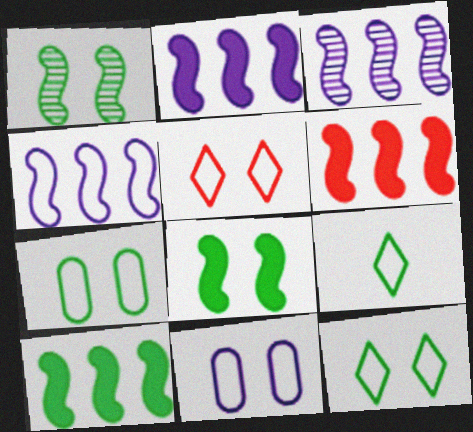[[2, 3, 4], 
[2, 6, 10]]